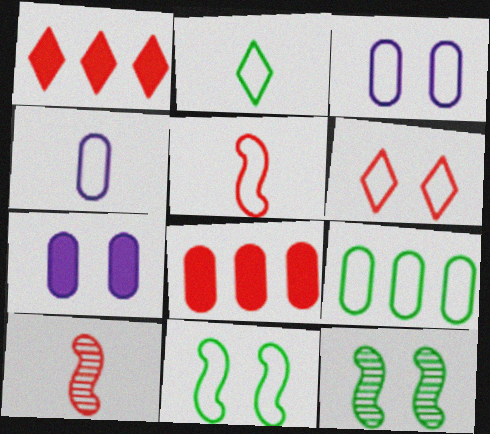[[1, 4, 12], 
[2, 4, 5], 
[2, 9, 11], 
[3, 6, 11], 
[6, 7, 12], 
[6, 8, 10]]